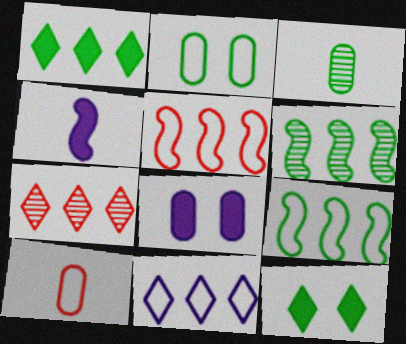[[1, 7, 11], 
[2, 4, 7], 
[3, 9, 12]]